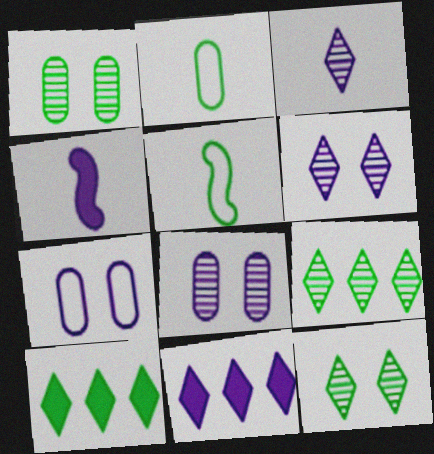[[1, 5, 10]]